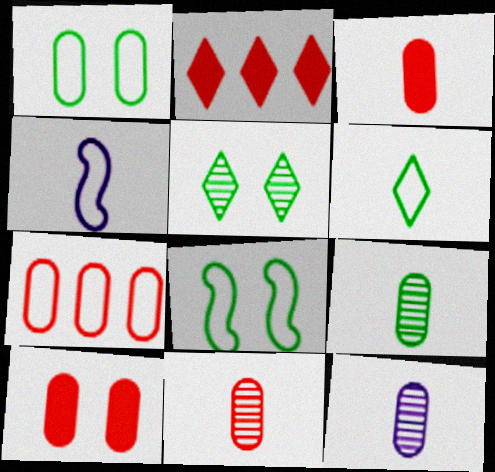[[2, 8, 12], 
[7, 10, 11], 
[9, 11, 12]]